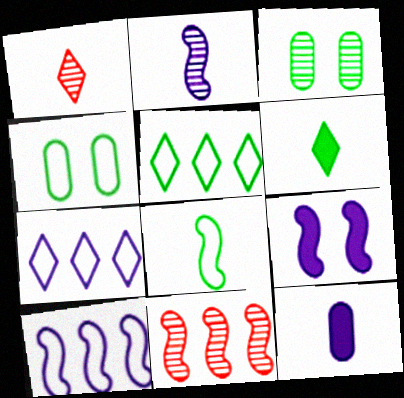[[1, 8, 12], 
[2, 9, 10], 
[4, 5, 8], 
[8, 9, 11]]